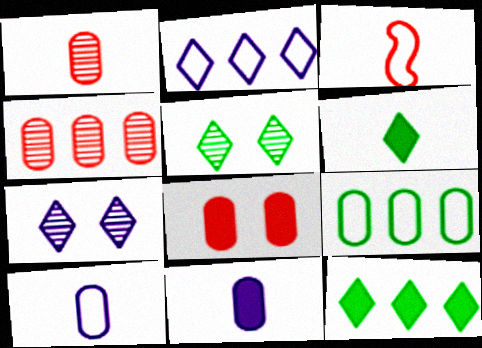[]